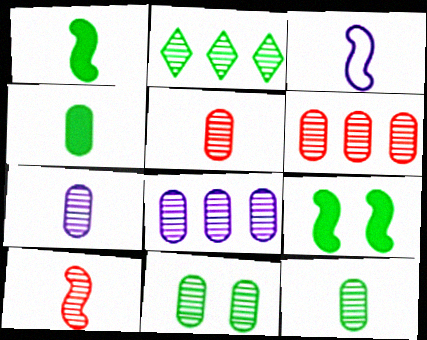[[1, 3, 10], 
[5, 7, 12], 
[5, 8, 11], 
[6, 7, 11]]